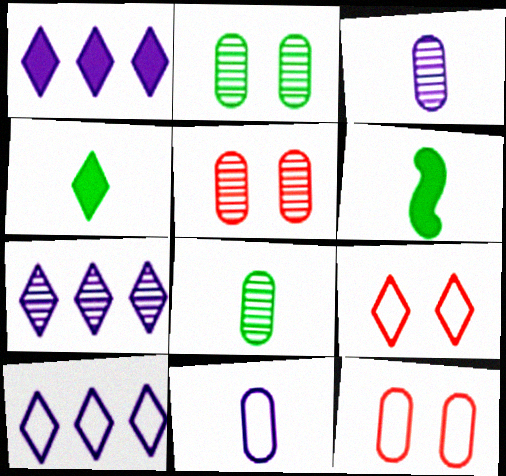[[1, 7, 10], 
[4, 7, 9], 
[5, 6, 10], 
[6, 7, 12]]